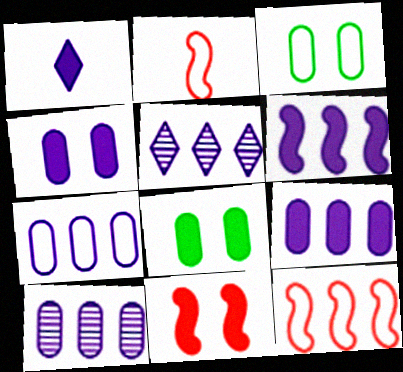[[1, 4, 6], 
[2, 5, 8], 
[5, 6, 7], 
[7, 9, 10]]